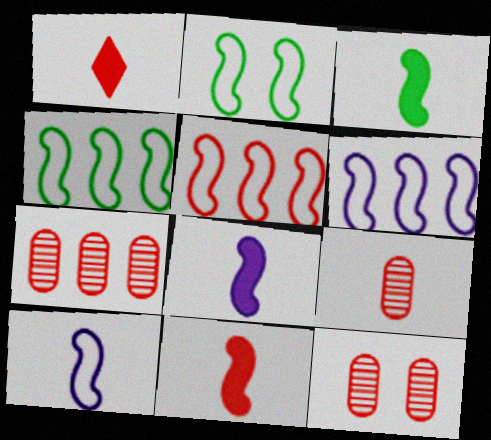[[1, 5, 12], 
[2, 5, 10], 
[3, 8, 11], 
[4, 5, 6], 
[7, 9, 12]]